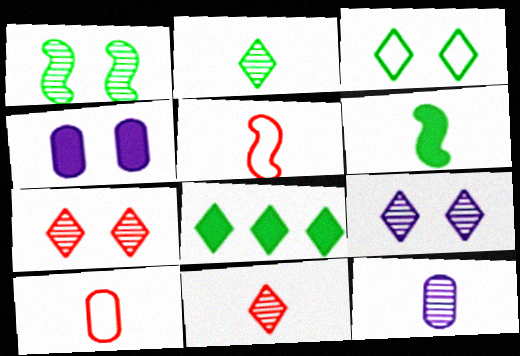[[2, 3, 8]]